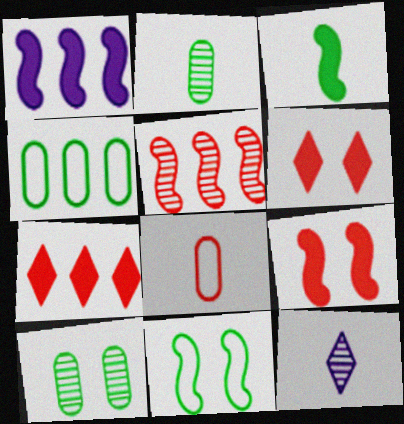[[1, 3, 9], 
[3, 8, 12], 
[4, 9, 12], 
[5, 6, 8], 
[5, 10, 12]]